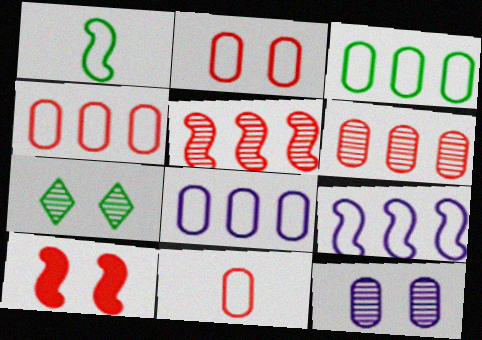[[2, 4, 11], 
[3, 4, 8]]